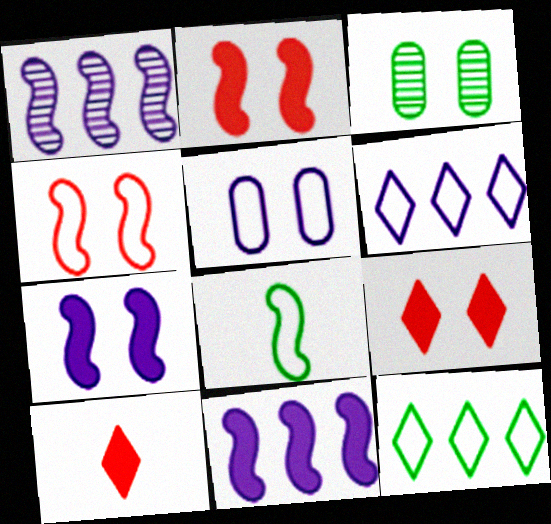[[1, 2, 8]]